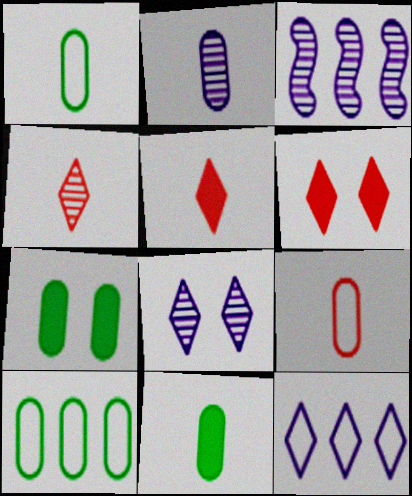[[1, 3, 6], 
[2, 3, 8], 
[2, 9, 11]]